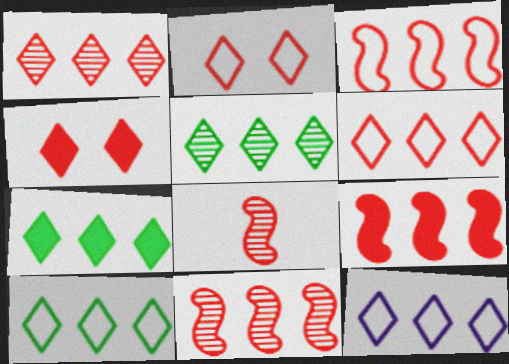[[1, 7, 12], 
[3, 9, 11], 
[5, 7, 10], 
[6, 10, 12]]